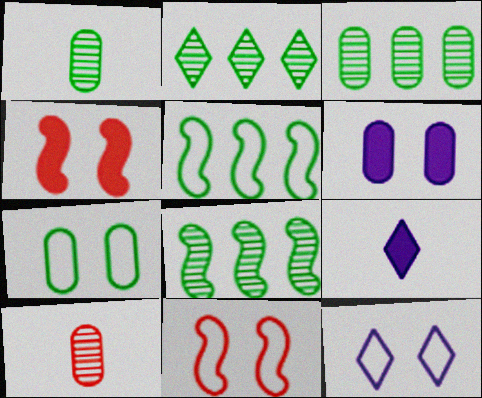[[2, 3, 8], 
[3, 9, 11], 
[7, 11, 12]]